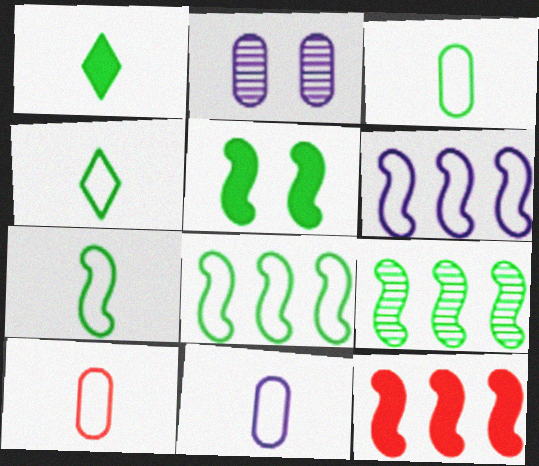[[2, 4, 12], 
[3, 4, 7], 
[3, 10, 11], 
[5, 7, 9], 
[6, 9, 12]]